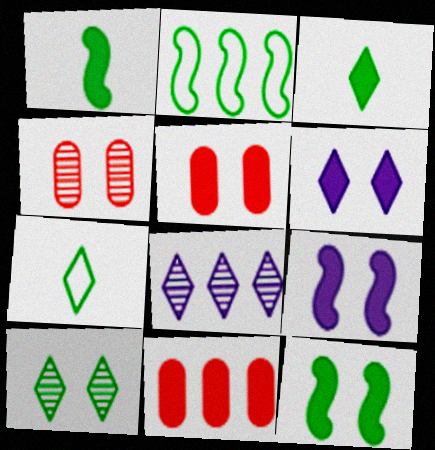[[1, 6, 11], 
[2, 8, 11], 
[3, 9, 11], 
[5, 6, 12]]